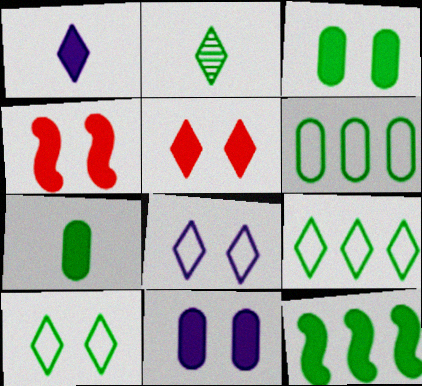[]